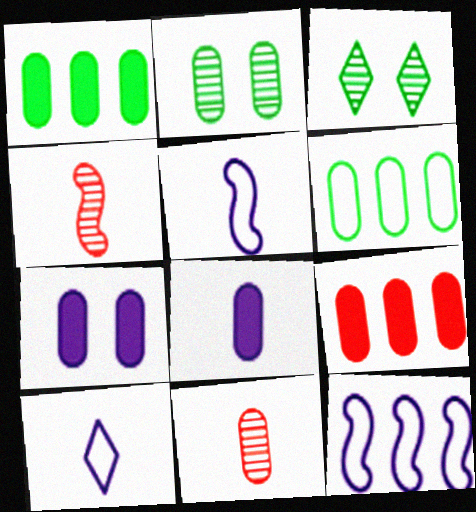[[3, 5, 9], 
[6, 7, 11]]